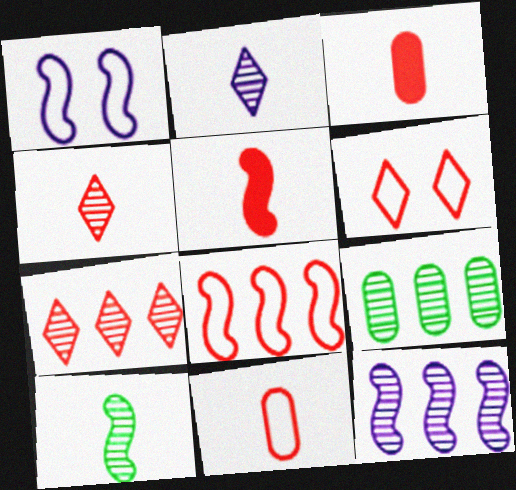[[4, 5, 11], 
[6, 8, 11], 
[7, 9, 12]]